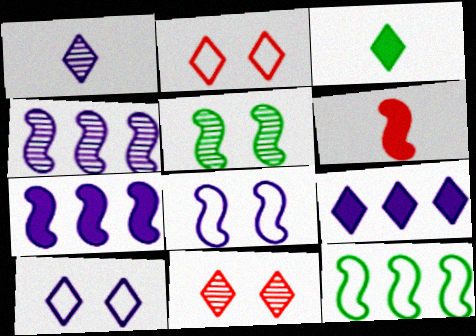[[1, 9, 10]]